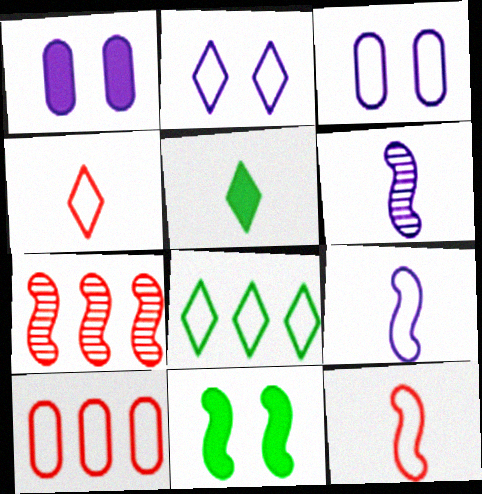[[2, 4, 8], 
[3, 5, 7], 
[3, 8, 12], 
[7, 9, 11]]